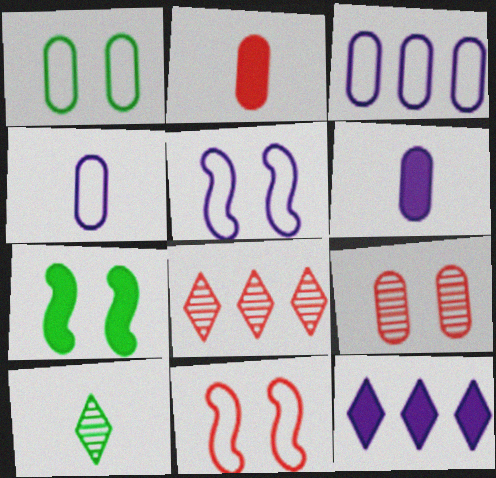[[2, 7, 12], 
[2, 8, 11], 
[4, 7, 8]]